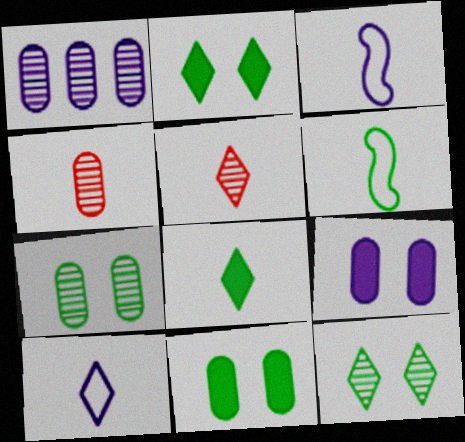[[1, 4, 7], 
[3, 4, 8], 
[5, 8, 10]]